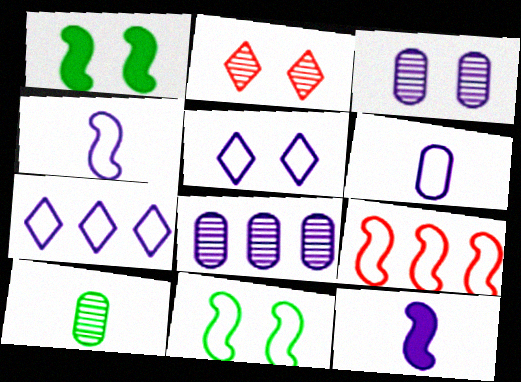[[3, 7, 12], 
[4, 9, 11], 
[5, 8, 12]]